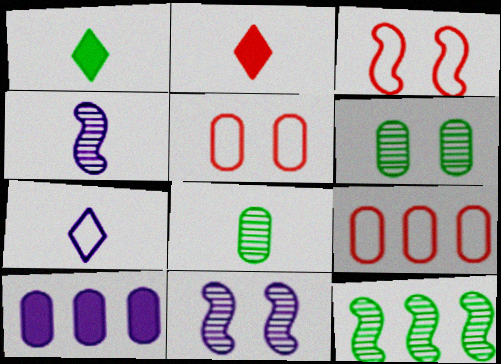[[1, 9, 11], 
[5, 8, 10], 
[7, 10, 11]]